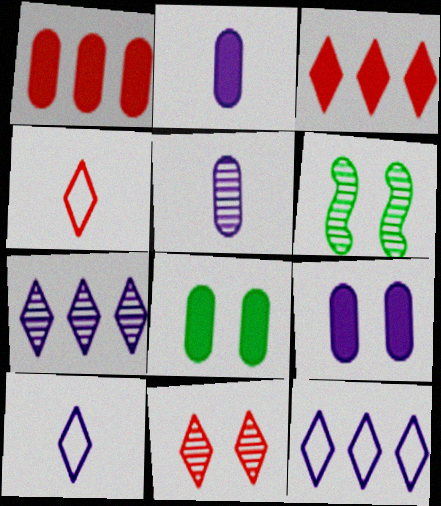[[1, 2, 8], 
[1, 6, 10], 
[3, 4, 11]]